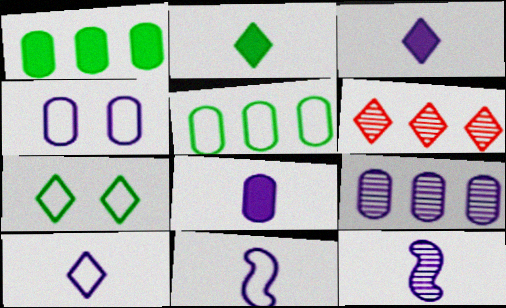[[3, 6, 7], 
[4, 8, 9], 
[8, 10, 12]]